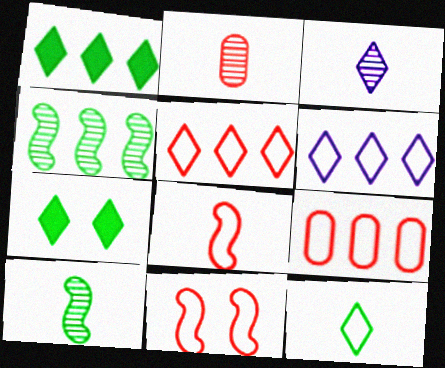[[2, 3, 10], 
[3, 5, 7]]